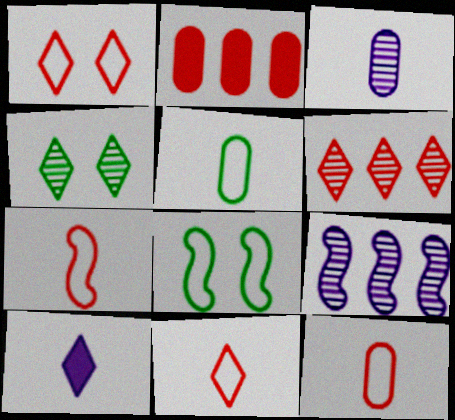[[7, 11, 12]]